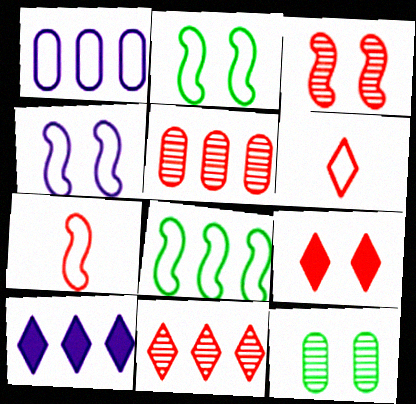[[1, 2, 6], 
[4, 7, 8], 
[4, 9, 12], 
[5, 7, 9], 
[5, 8, 10], 
[6, 9, 11], 
[7, 10, 12]]